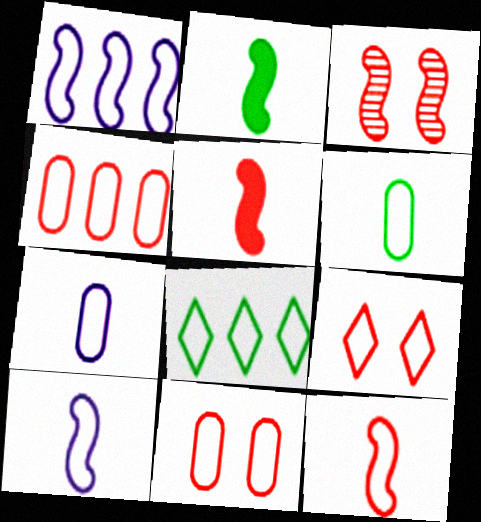[[1, 2, 3], 
[1, 4, 8], 
[1, 6, 9], 
[4, 9, 12], 
[8, 10, 11]]